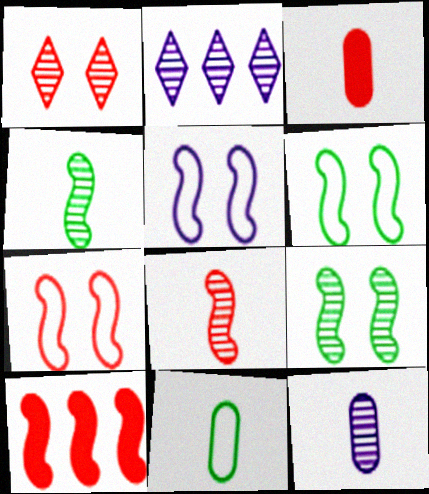[[2, 3, 6], 
[3, 11, 12], 
[4, 5, 10], 
[5, 6, 7], 
[7, 8, 10]]